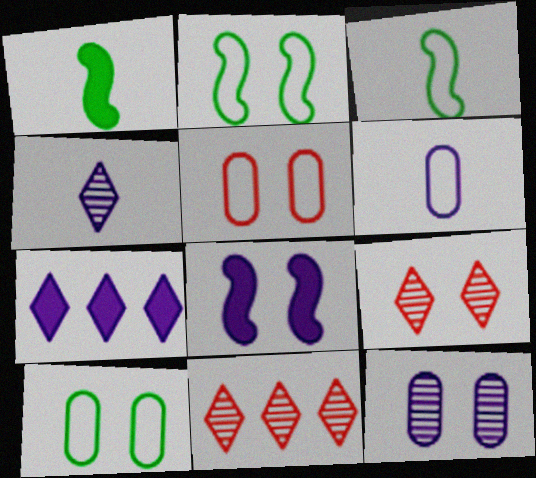[[8, 9, 10]]